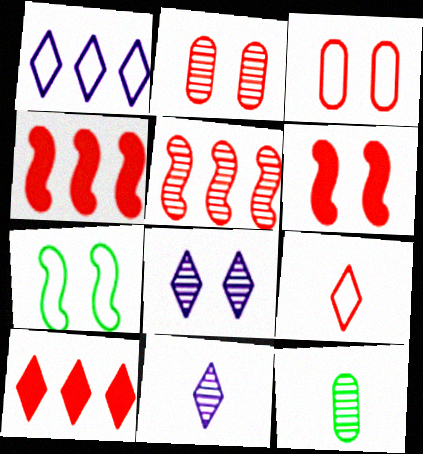[[1, 6, 12], 
[2, 4, 9], 
[5, 8, 12]]